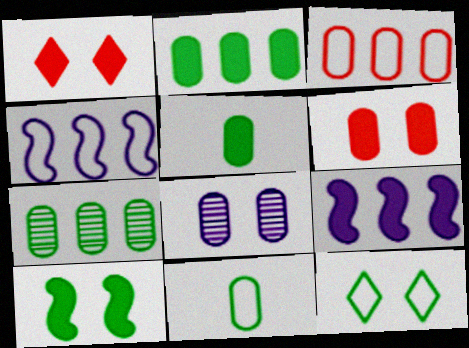[[1, 5, 9], 
[3, 5, 8]]